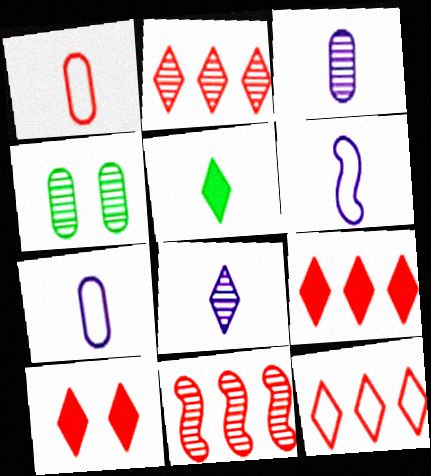[[1, 10, 11], 
[2, 9, 12], 
[4, 6, 9], 
[4, 8, 11]]